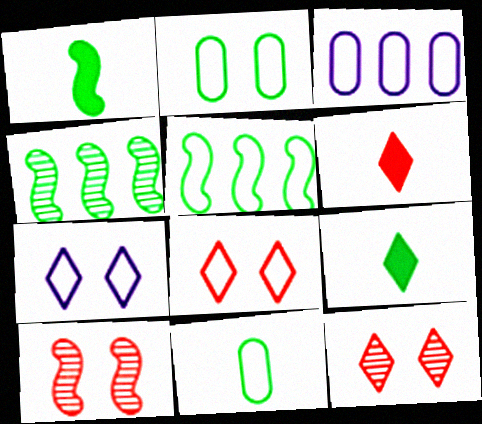[[1, 3, 12], 
[2, 4, 9], 
[3, 9, 10]]